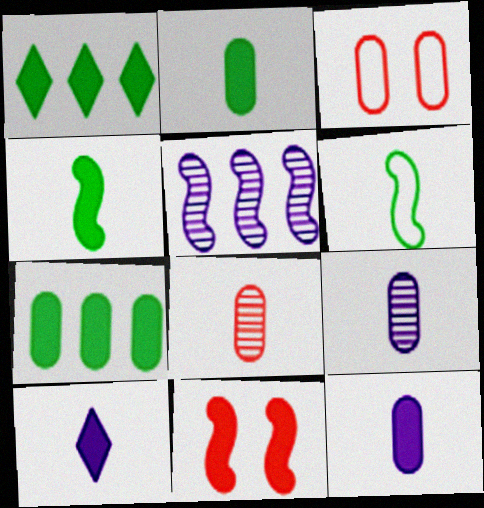[[1, 11, 12], 
[3, 7, 9], 
[5, 6, 11], 
[6, 8, 10], 
[7, 10, 11]]